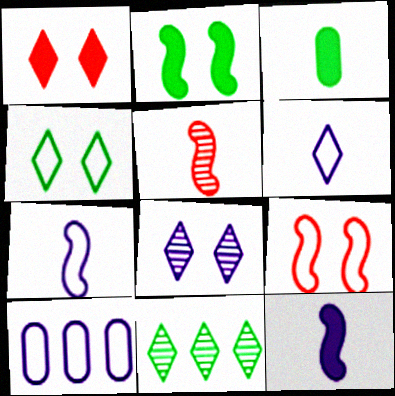[[1, 4, 8], 
[1, 6, 11], 
[3, 5, 6], 
[8, 10, 12]]